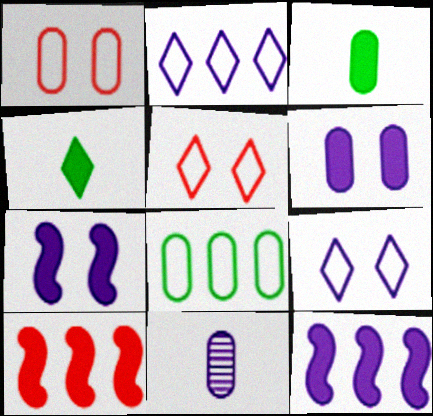[[2, 7, 11], 
[4, 6, 10], 
[9, 11, 12]]